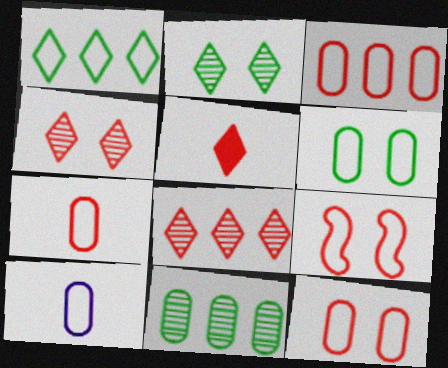[[1, 9, 10], 
[3, 6, 10], 
[3, 7, 12]]